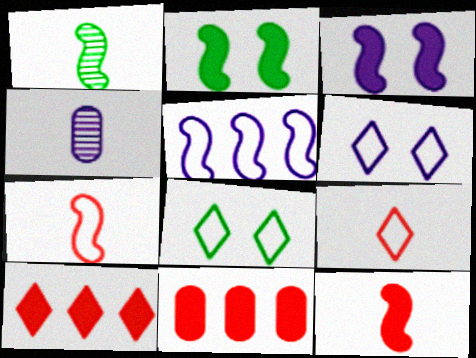[[1, 6, 11]]